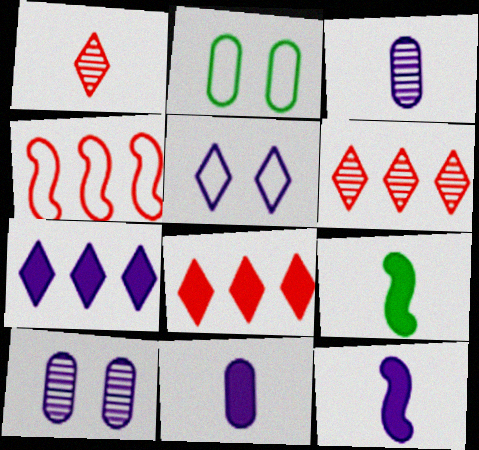[[2, 6, 12]]